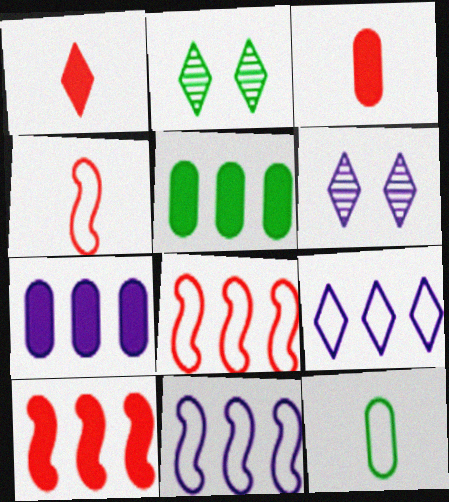[[1, 2, 9], 
[2, 3, 11], 
[2, 4, 7], 
[4, 5, 6], 
[6, 10, 12]]